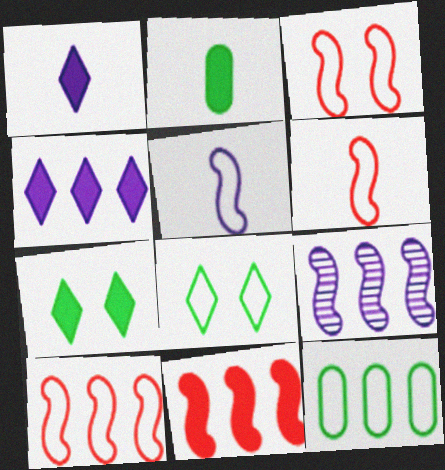[[3, 6, 10]]